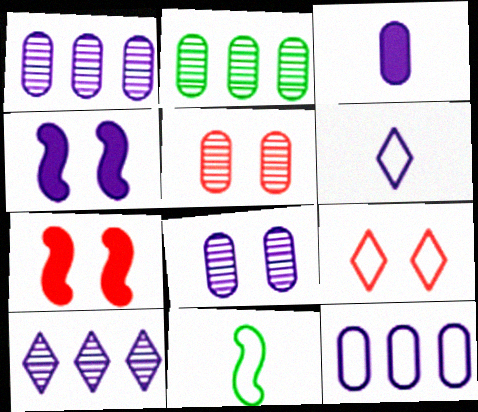[[1, 4, 6], 
[2, 6, 7], 
[3, 8, 12], 
[5, 7, 9], 
[9, 11, 12]]